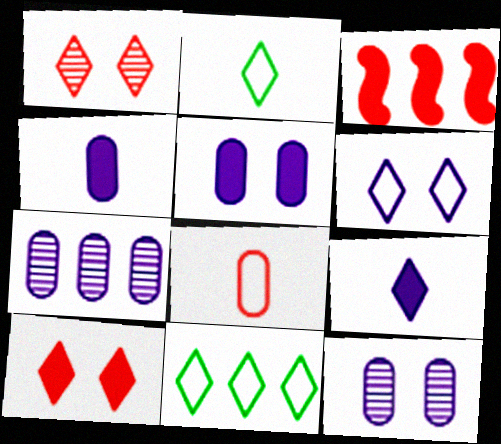[[1, 3, 8], 
[1, 9, 11], 
[2, 3, 12], 
[3, 7, 11]]